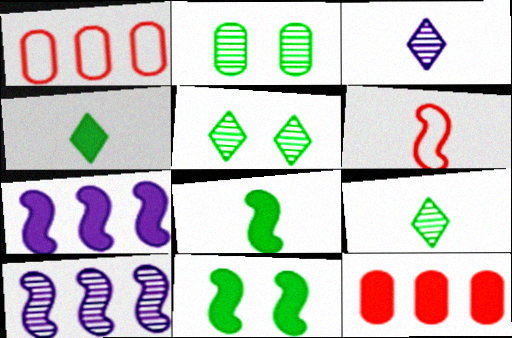[[1, 3, 11], 
[6, 10, 11]]